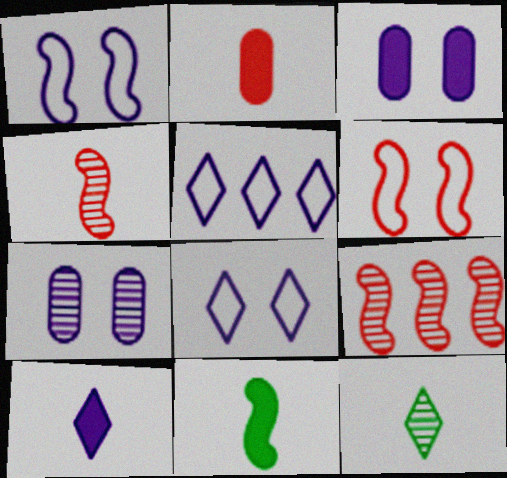[[1, 9, 11], 
[2, 10, 11], 
[7, 9, 12]]